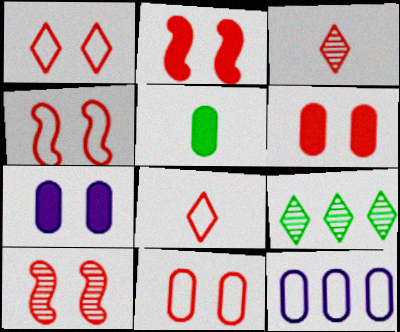[[1, 4, 11], 
[1, 6, 10], 
[2, 4, 10]]